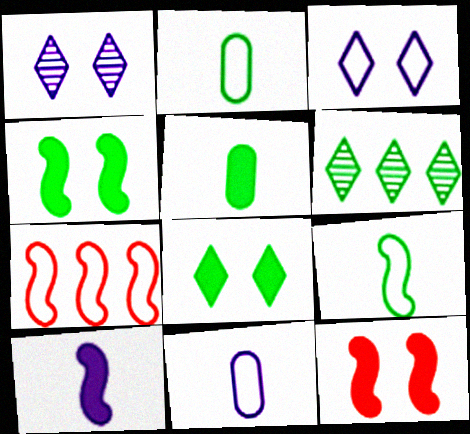[[1, 5, 7], 
[2, 3, 7], 
[2, 4, 6], 
[6, 11, 12]]